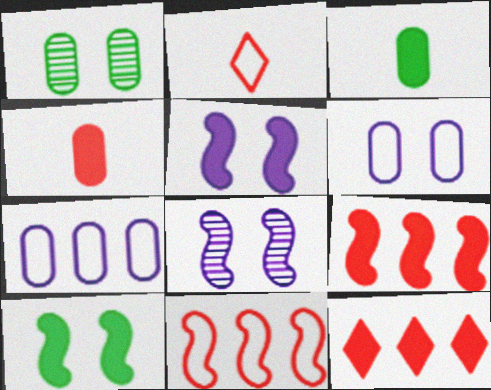[[1, 4, 7], 
[3, 5, 12]]